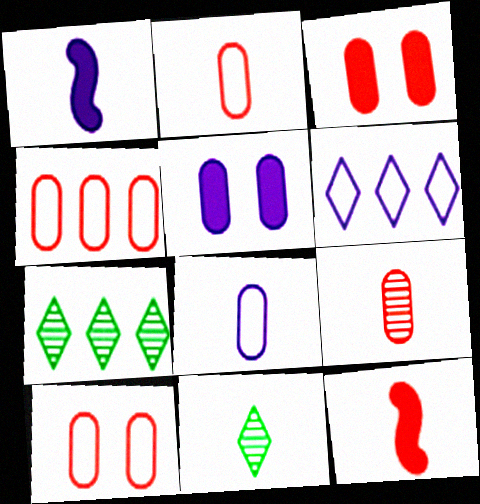[[1, 2, 11], 
[1, 7, 10], 
[2, 4, 10], 
[3, 4, 9], 
[8, 11, 12]]